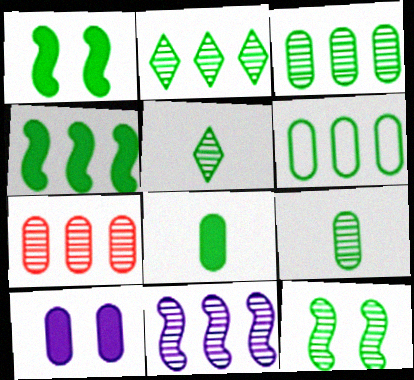[[1, 5, 6], 
[2, 4, 6], 
[2, 7, 11], 
[2, 9, 12], 
[3, 5, 12]]